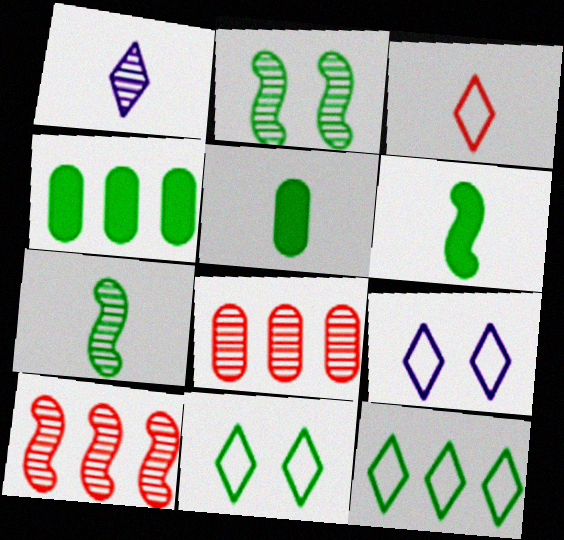[[1, 2, 8], 
[2, 5, 12], 
[3, 9, 12], 
[4, 7, 11], 
[5, 9, 10], 
[6, 8, 9]]